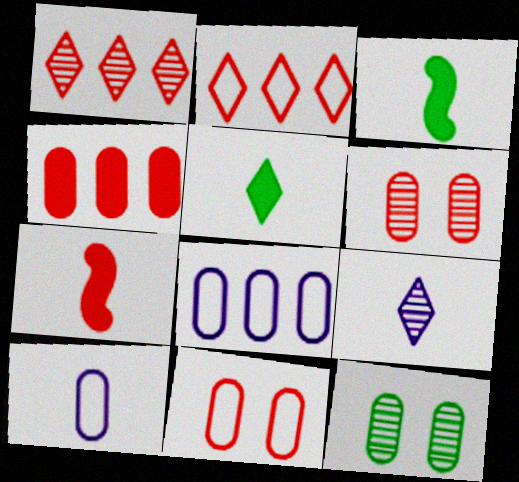[[1, 7, 11], 
[2, 6, 7], 
[4, 10, 12]]